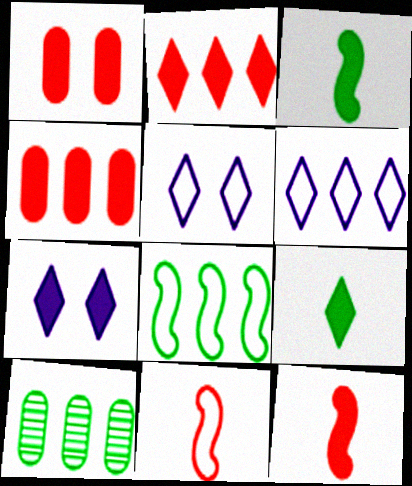[[1, 2, 12], 
[2, 7, 9], 
[3, 4, 7], 
[5, 10, 12], 
[7, 10, 11]]